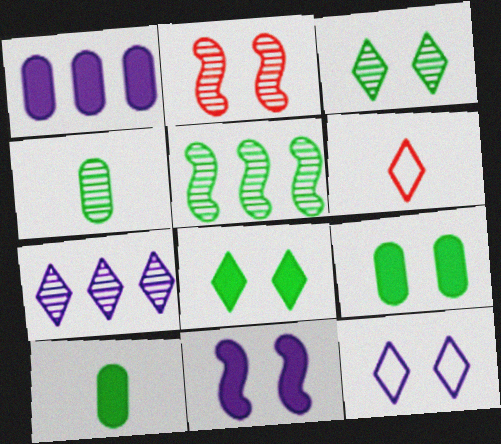[[2, 4, 7], 
[2, 9, 12], 
[3, 4, 5], 
[6, 7, 8]]